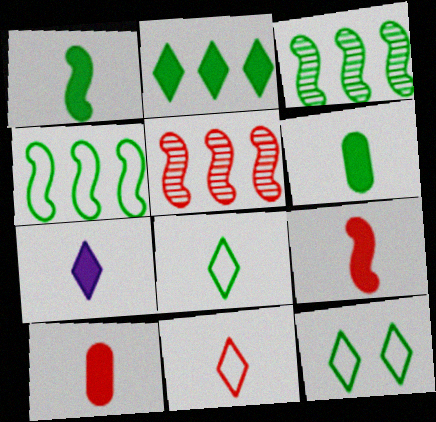[[1, 7, 10], 
[3, 6, 12], 
[6, 7, 9]]